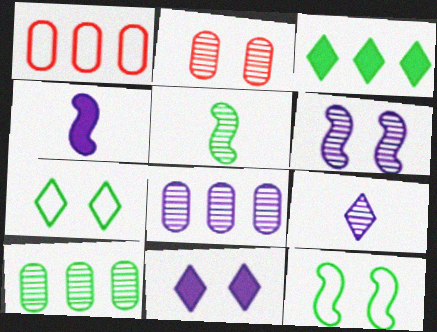[[1, 5, 11], 
[2, 11, 12], 
[6, 8, 9]]